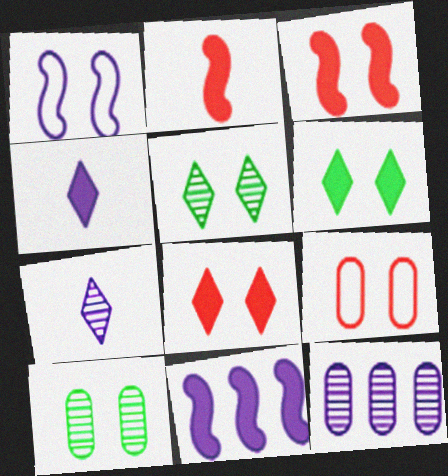[[1, 4, 12], 
[1, 8, 10]]